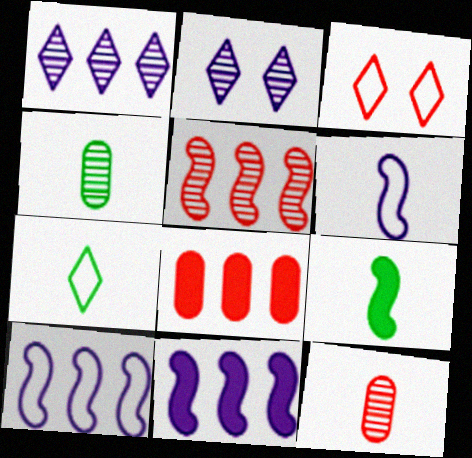[[2, 4, 5], 
[3, 4, 11], 
[4, 7, 9]]